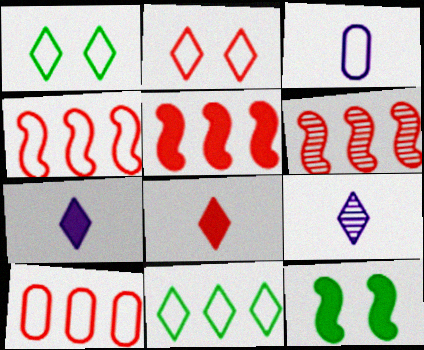[[1, 3, 4], 
[4, 5, 6], 
[9, 10, 12]]